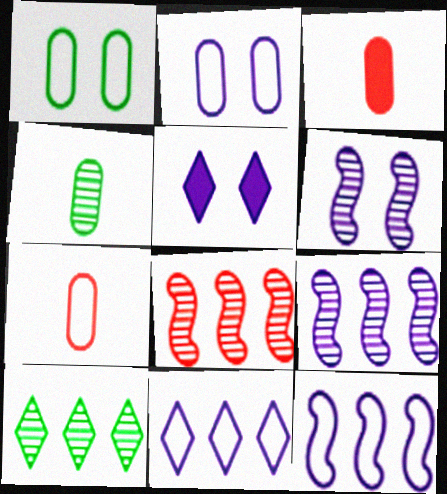[[2, 5, 6]]